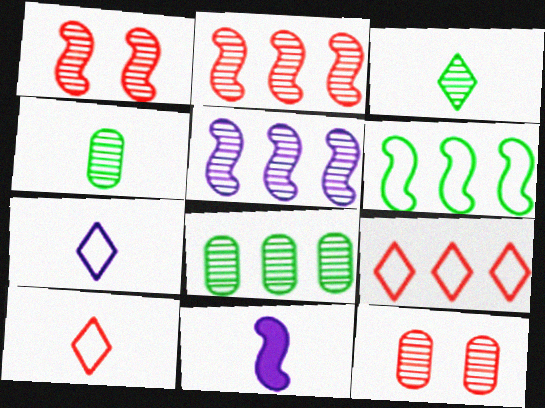[[1, 6, 11], 
[3, 5, 12], 
[4, 10, 11]]